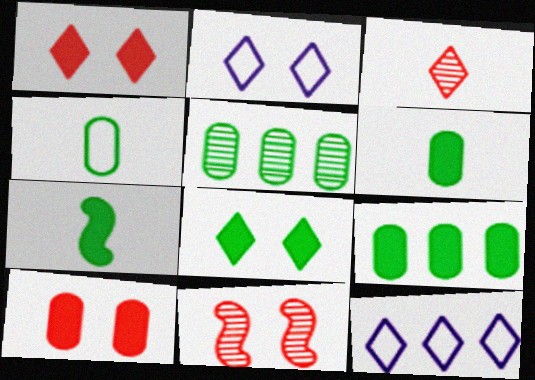[[3, 8, 12], 
[6, 11, 12], 
[7, 8, 9]]